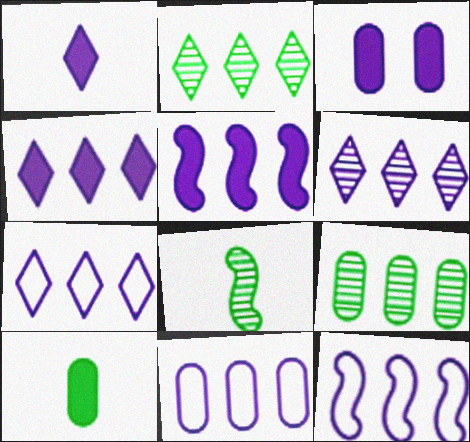[[1, 3, 5], 
[4, 6, 7], 
[5, 6, 11], 
[7, 11, 12]]